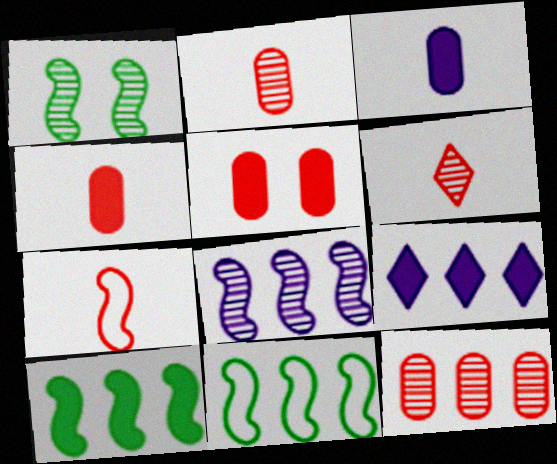[[4, 6, 7], 
[9, 11, 12]]